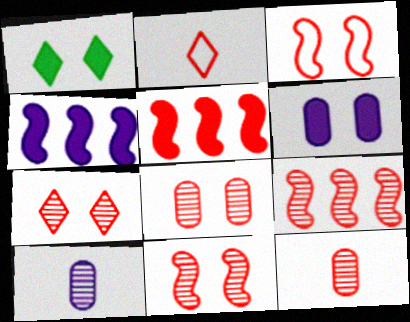[[2, 5, 8], 
[7, 8, 11], 
[7, 9, 12]]